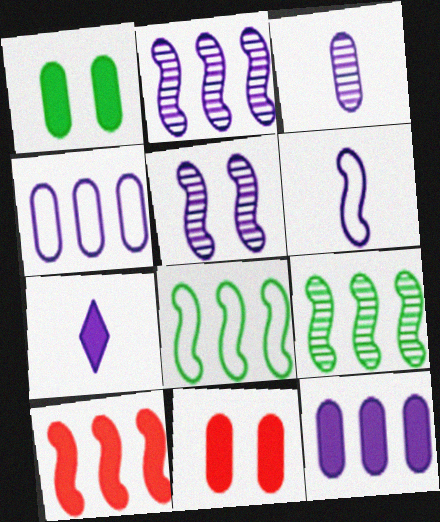[[1, 7, 10], 
[2, 8, 10], 
[3, 6, 7], 
[4, 5, 7]]